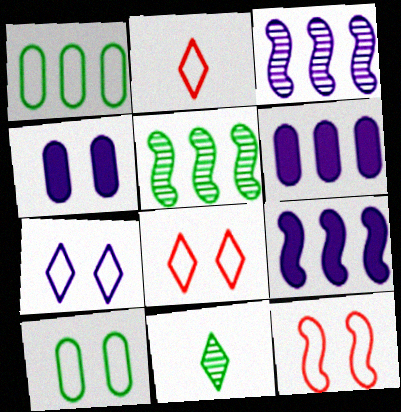[[2, 4, 5], 
[6, 11, 12], 
[7, 10, 12]]